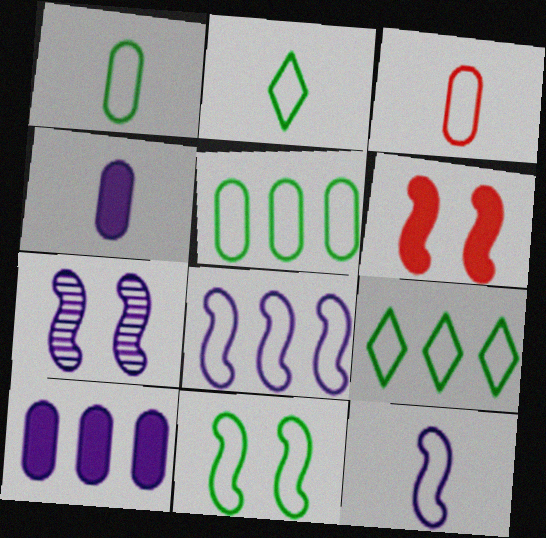[[1, 9, 11], 
[2, 3, 12], 
[2, 5, 11], 
[6, 7, 11]]